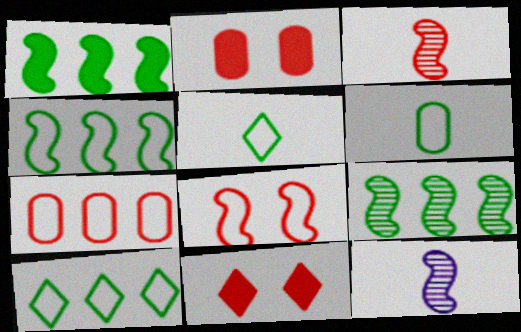[[1, 4, 9], 
[1, 8, 12], 
[2, 10, 12], 
[3, 7, 11]]